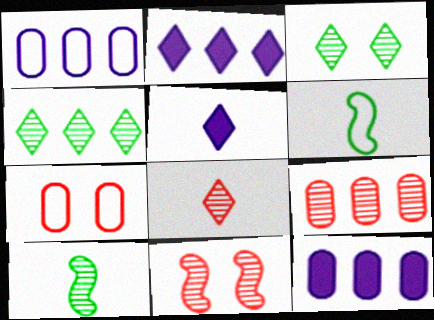[[2, 7, 10], 
[8, 9, 11]]